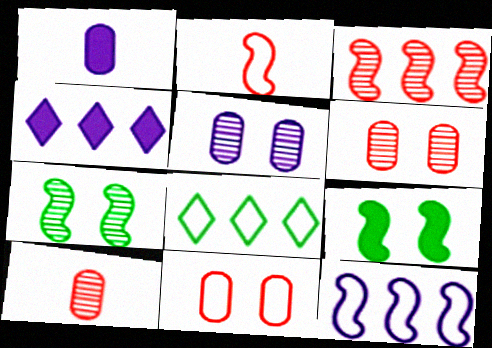[]